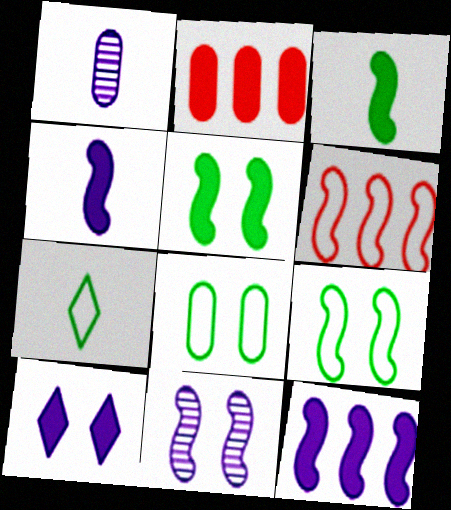[[1, 2, 8], 
[2, 3, 10], 
[2, 7, 11], 
[3, 6, 11]]